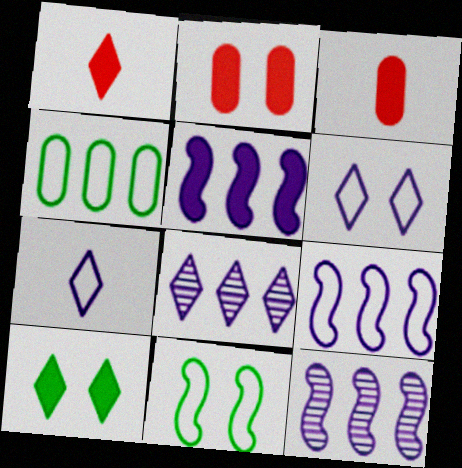[[3, 5, 10], 
[3, 8, 11], 
[5, 9, 12]]